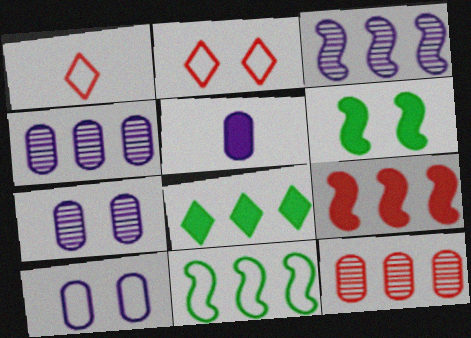[[1, 4, 6], 
[1, 10, 11], 
[2, 6, 7], 
[3, 9, 11], 
[4, 5, 10]]